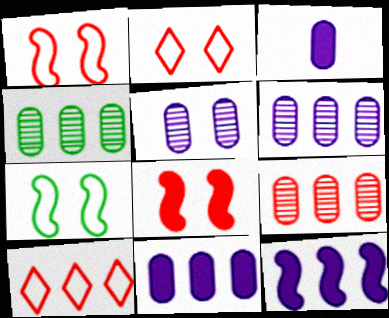[[4, 6, 9], 
[4, 10, 12]]